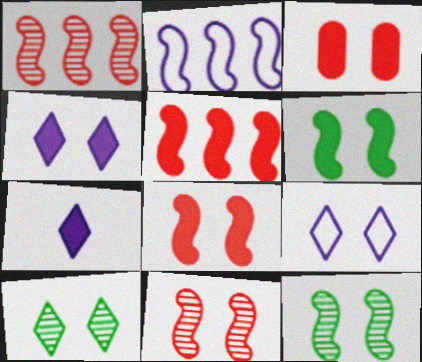[[3, 4, 6], 
[3, 9, 12]]